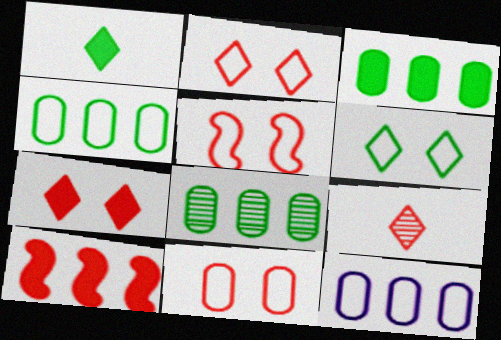[[2, 5, 11], 
[3, 4, 8], 
[9, 10, 11]]